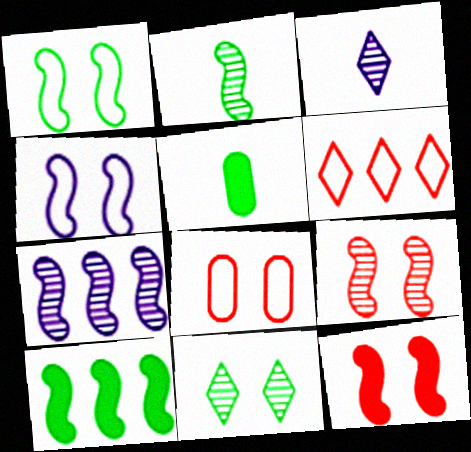[[1, 2, 10], 
[2, 7, 9], 
[3, 8, 10]]